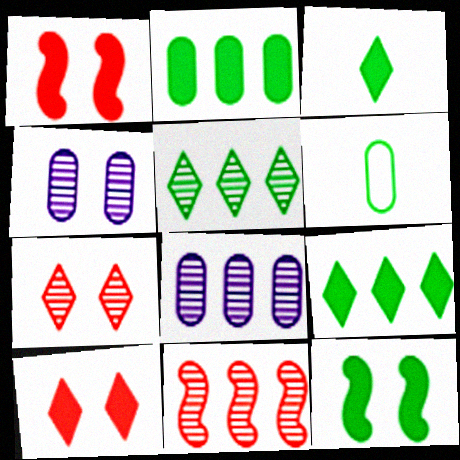[[2, 3, 12], 
[5, 6, 12], 
[5, 8, 11]]